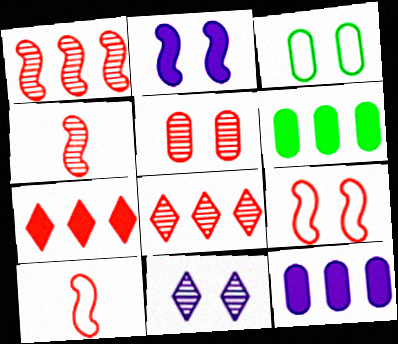[[4, 5, 8], 
[5, 7, 10], 
[6, 10, 11]]